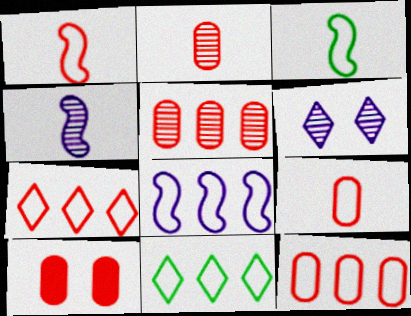[[2, 10, 12], 
[4, 10, 11], 
[5, 9, 10], 
[8, 11, 12]]